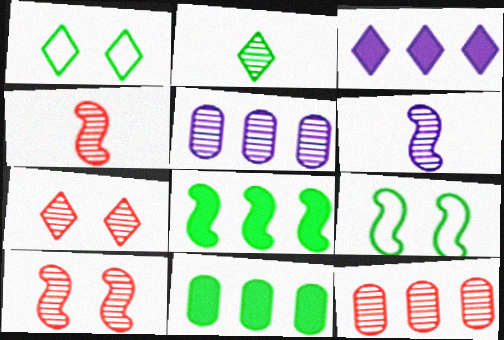[[2, 5, 10], 
[2, 9, 11], 
[4, 7, 12]]